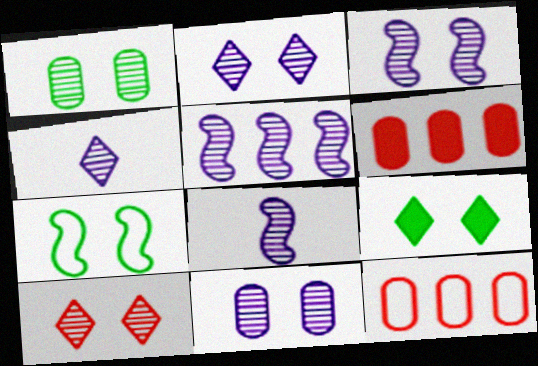[[1, 3, 10], 
[1, 7, 9], 
[2, 3, 11], 
[3, 5, 8], 
[4, 5, 11], 
[4, 6, 7], 
[8, 9, 12]]